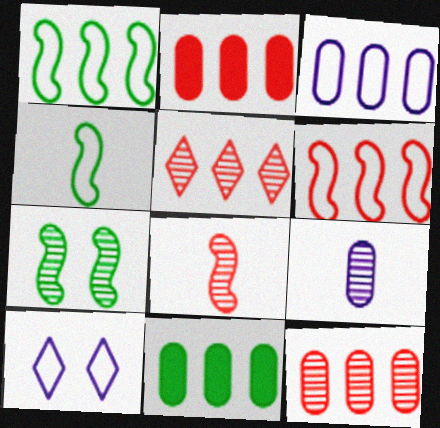[[2, 5, 6], 
[3, 11, 12], 
[5, 7, 9], 
[8, 10, 11]]